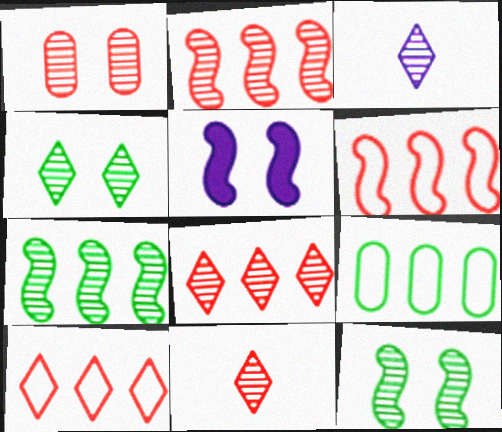[[1, 2, 11], 
[1, 3, 7], 
[3, 4, 8], 
[5, 9, 11]]